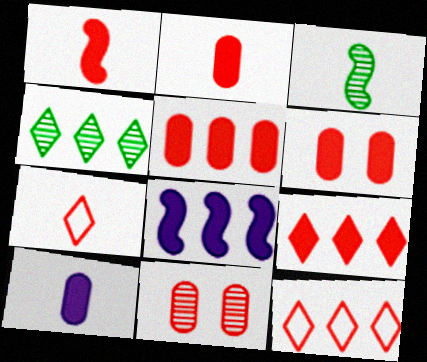[[1, 6, 9], 
[1, 11, 12], 
[2, 5, 6], 
[3, 7, 10]]